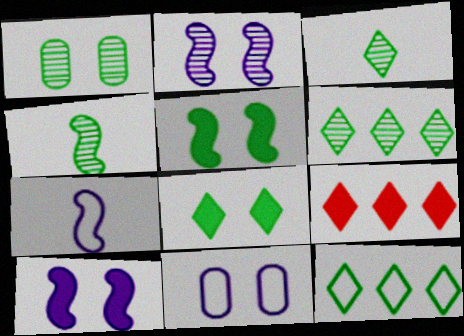[[1, 4, 6], 
[1, 7, 9], 
[3, 8, 12], 
[4, 9, 11]]